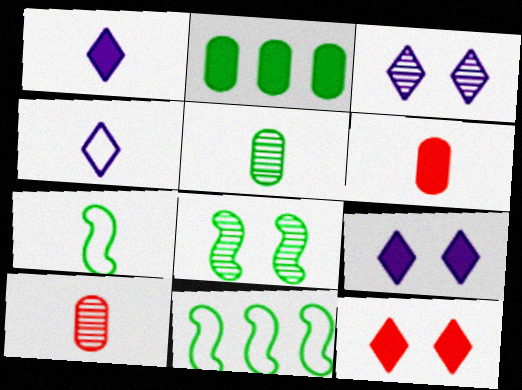[[1, 7, 10], 
[3, 6, 11], 
[9, 10, 11]]